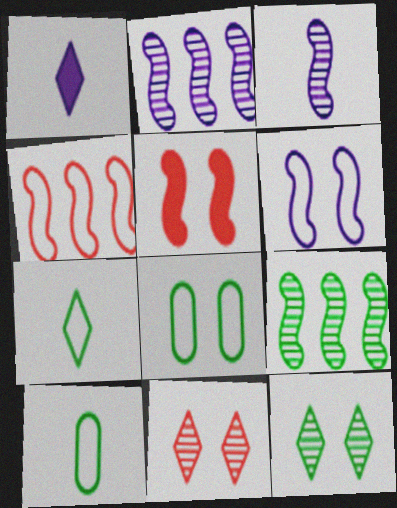[]